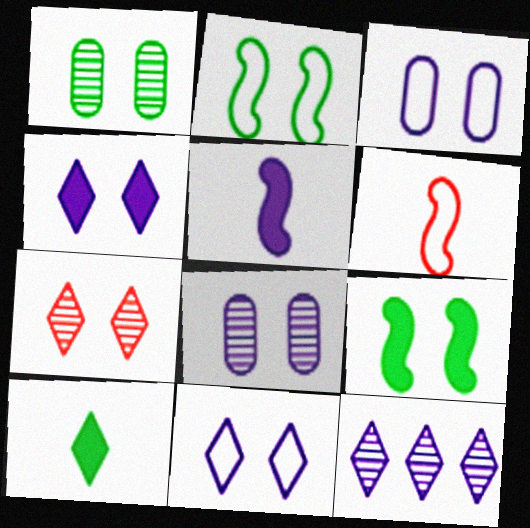[[3, 5, 12], 
[3, 7, 9]]